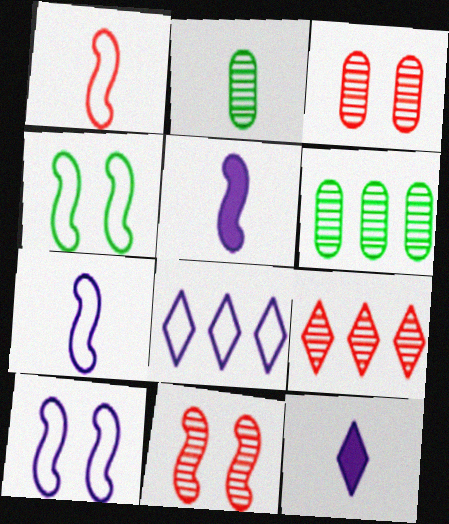[[1, 2, 12]]